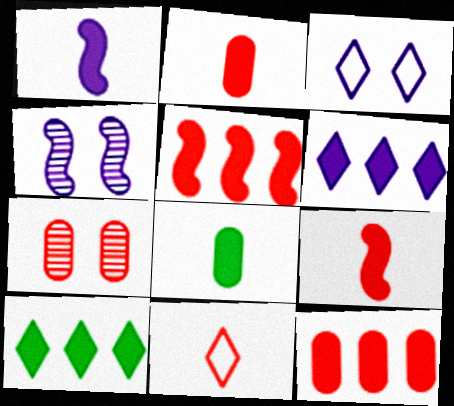[[5, 7, 11]]